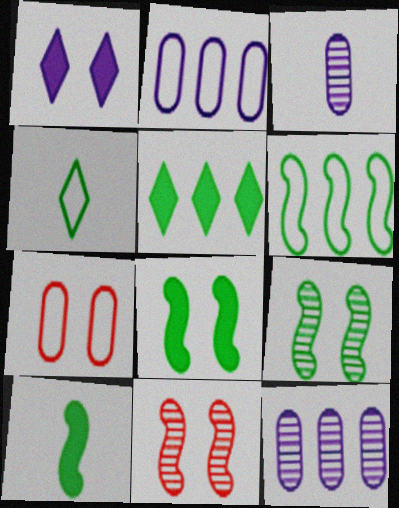[[1, 7, 9], 
[6, 9, 10]]